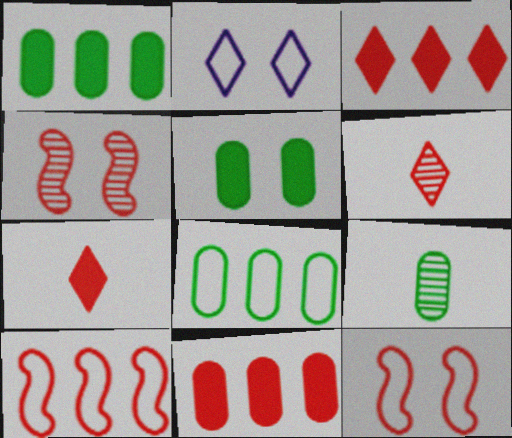[[2, 4, 5], 
[5, 8, 9], 
[6, 11, 12]]